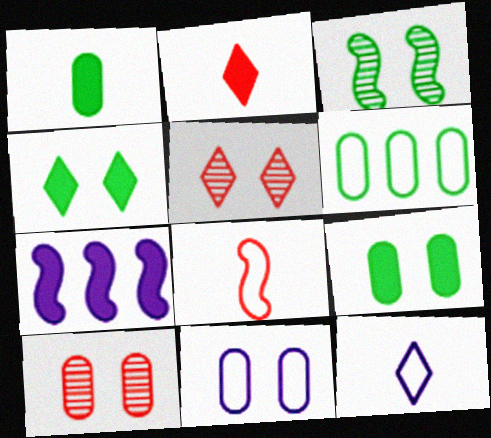[[2, 7, 9], 
[3, 7, 8], 
[9, 10, 11]]